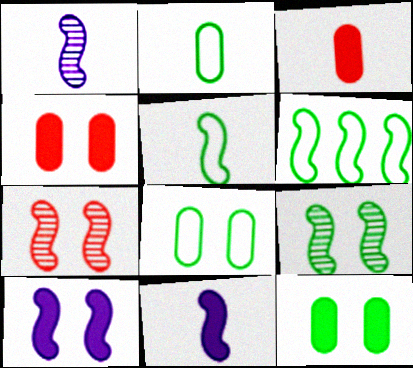[[6, 7, 11]]